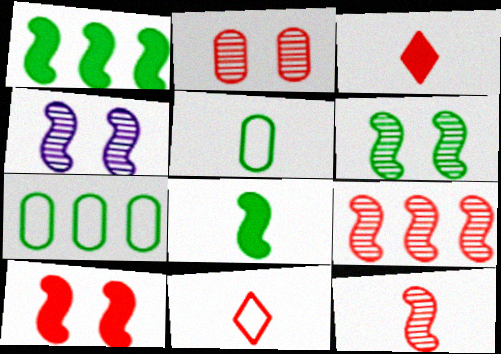[[3, 4, 7]]